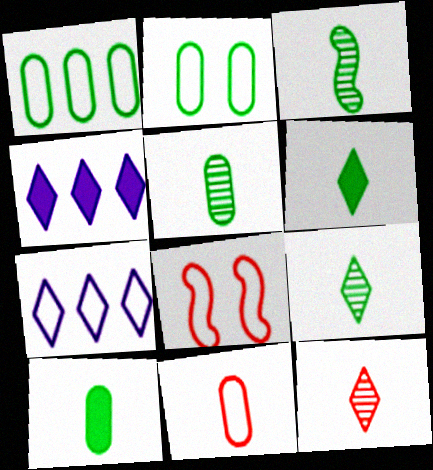[[3, 5, 9], 
[4, 5, 8]]